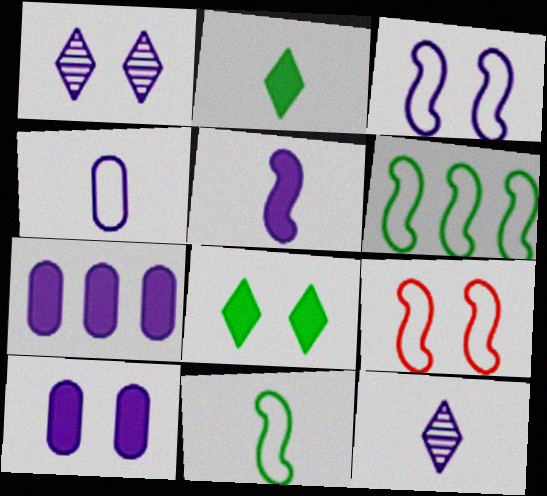[[1, 3, 10], 
[3, 7, 12], 
[4, 5, 12]]